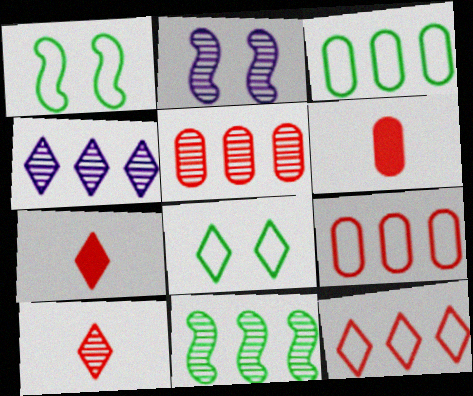[[1, 4, 6], 
[2, 3, 7], 
[4, 5, 11], 
[4, 7, 8]]